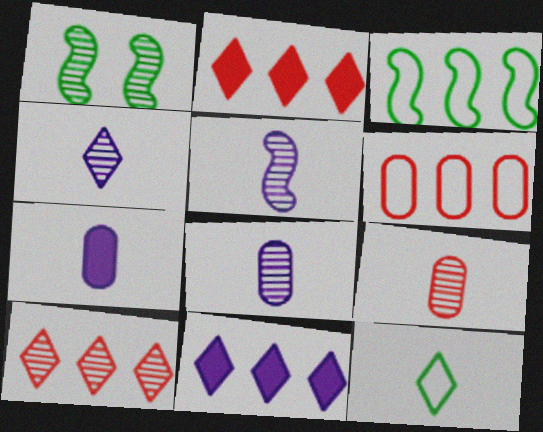[[1, 8, 10], 
[4, 5, 8]]